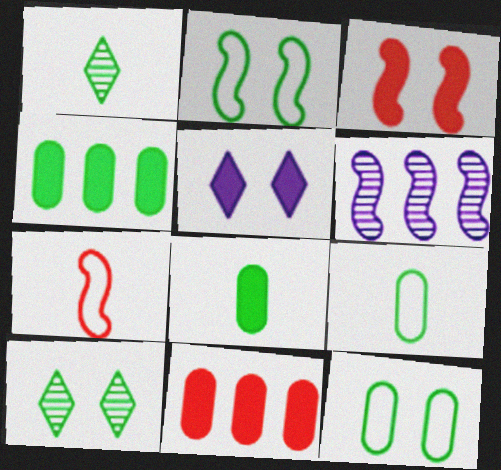[[1, 2, 4]]